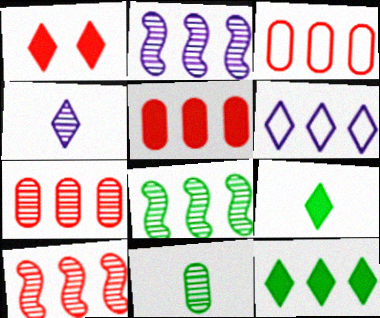[[2, 3, 12], 
[2, 8, 10], 
[3, 5, 7], 
[5, 6, 8]]